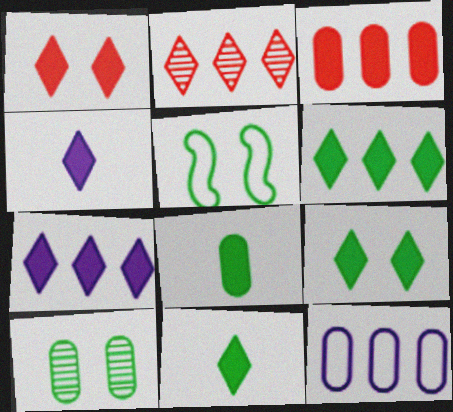[[1, 4, 6], 
[1, 7, 11], 
[5, 9, 10], 
[6, 9, 11]]